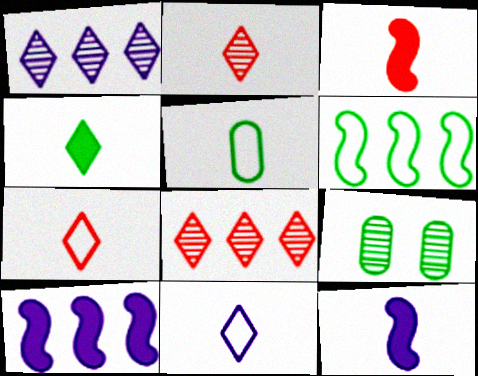[[2, 4, 11], 
[2, 5, 12], 
[4, 6, 9], 
[7, 9, 10]]